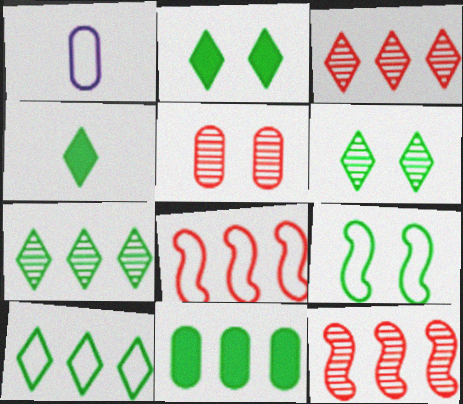[[1, 2, 12], 
[1, 5, 11], 
[4, 6, 10]]